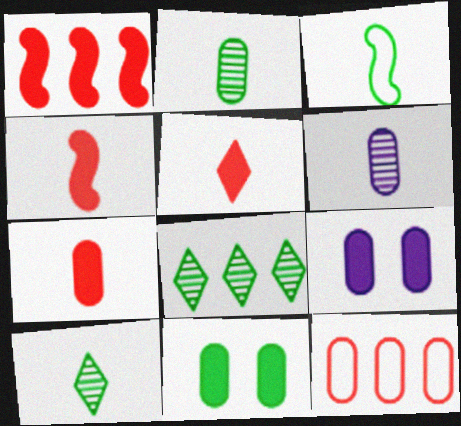[[2, 9, 12], 
[3, 5, 6], 
[3, 8, 11], 
[4, 5, 7], 
[6, 11, 12]]